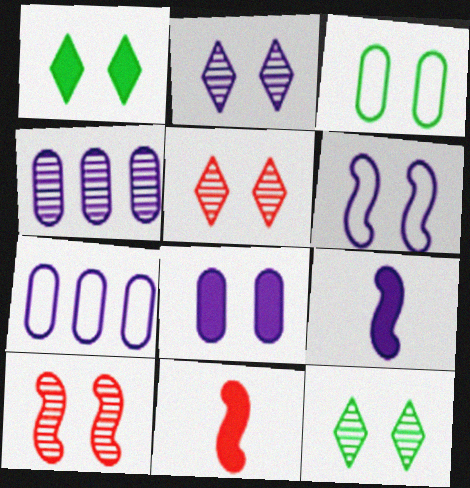[[2, 5, 12], 
[2, 6, 8], 
[2, 7, 9], 
[7, 11, 12]]